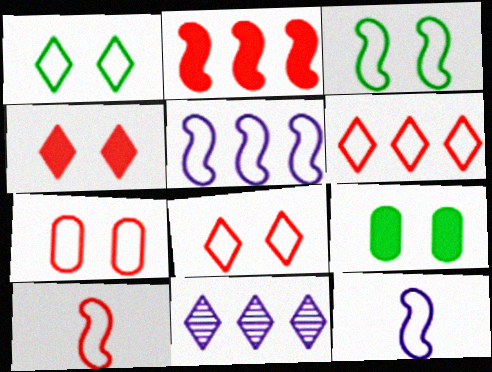[[3, 5, 10], 
[6, 7, 10], 
[9, 10, 11]]